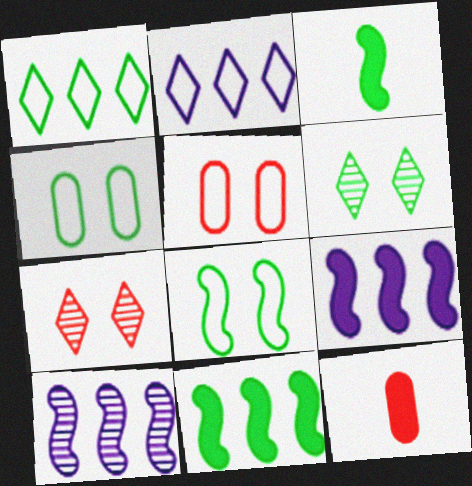[]